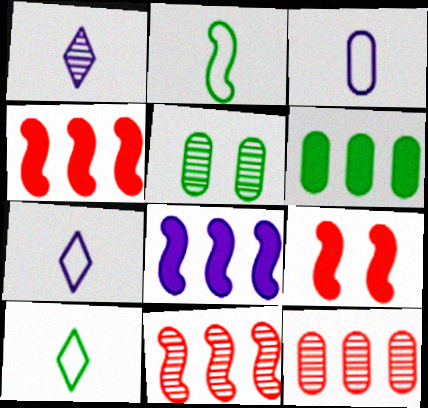[[1, 5, 11], 
[4, 5, 7]]